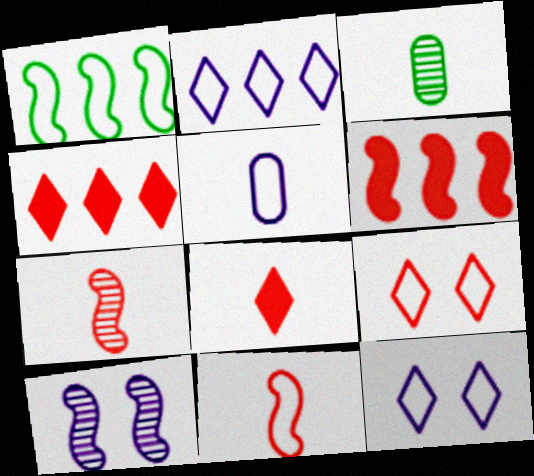[[1, 5, 9], 
[3, 6, 12]]